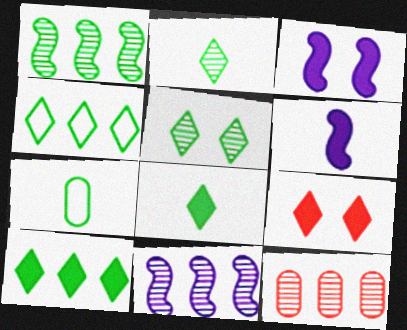[[4, 5, 8], 
[7, 9, 11]]